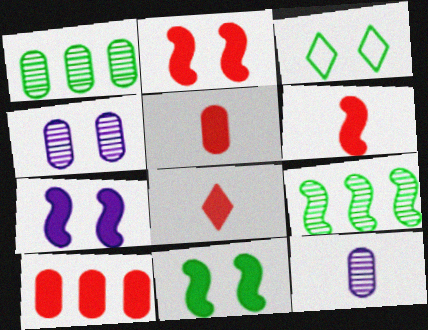[[2, 3, 4], 
[2, 7, 11], 
[2, 8, 10], 
[5, 6, 8]]